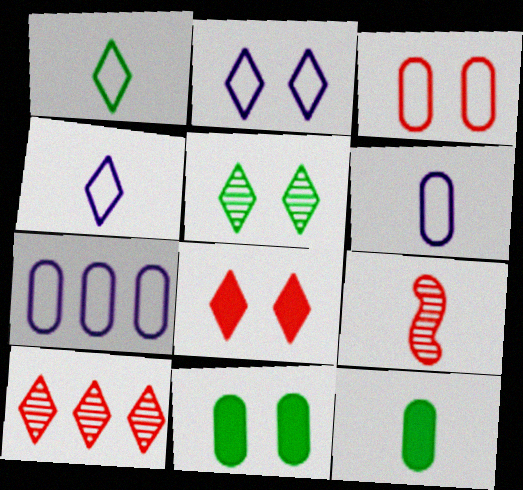[[2, 5, 8], 
[4, 9, 12]]